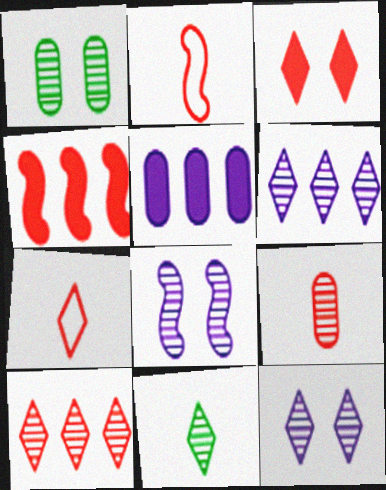[[3, 7, 10], 
[10, 11, 12]]